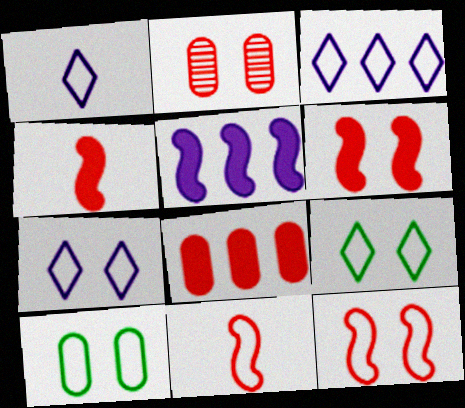[[1, 3, 7], 
[3, 10, 11], 
[7, 10, 12]]